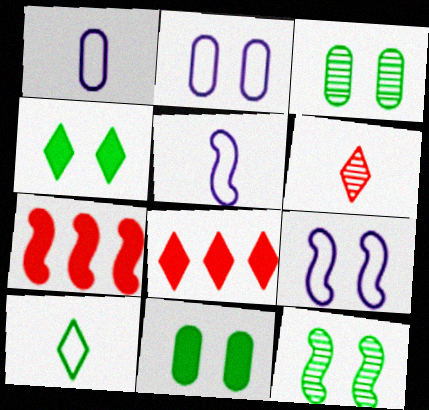[[1, 8, 12], 
[3, 5, 8], 
[5, 7, 12]]